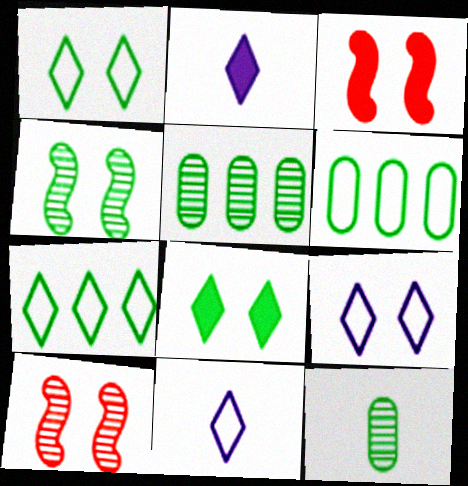[[2, 6, 10], 
[3, 5, 11]]